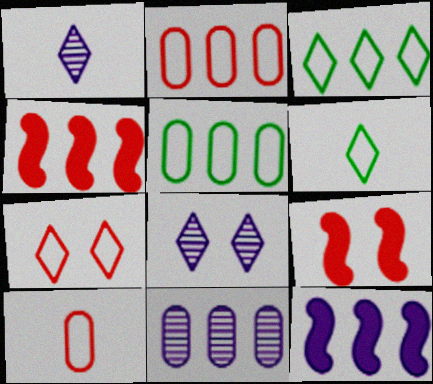[[1, 5, 9], 
[3, 4, 11], 
[6, 9, 11]]